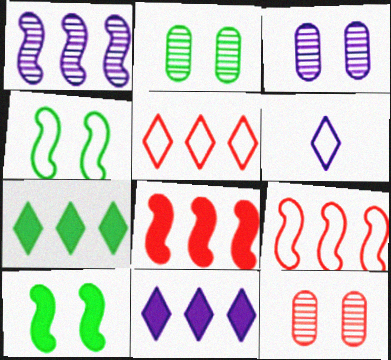[[2, 3, 12], 
[2, 6, 8]]